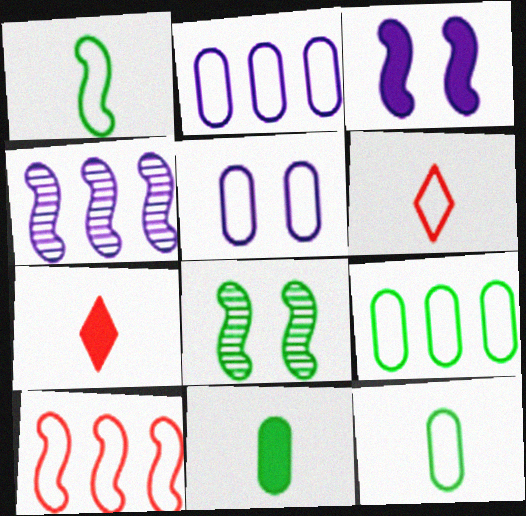[[2, 7, 8]]